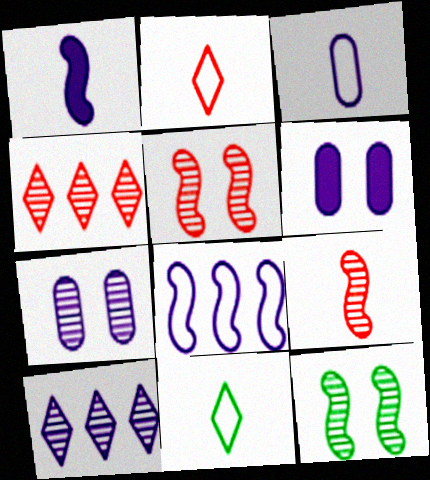[]